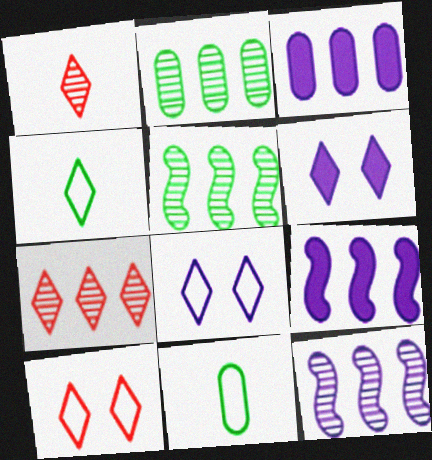[[2, 7, 12], 
[4, 6, 7]]